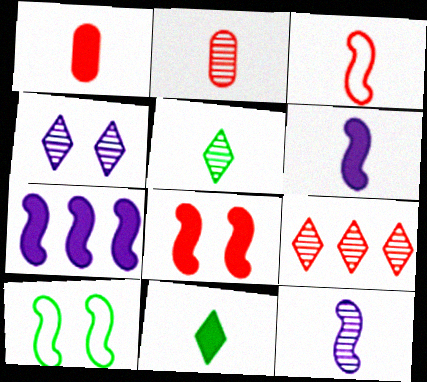[[1, 6, 11], 
[2, 5, 12], 
[4, 5, 9]]